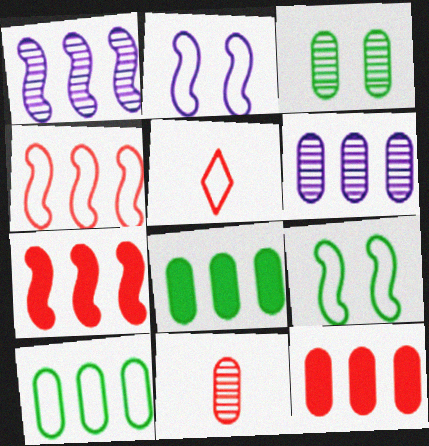[[2, 5, 10], 
[3, 6, 11], 
[6, 10, 12]]